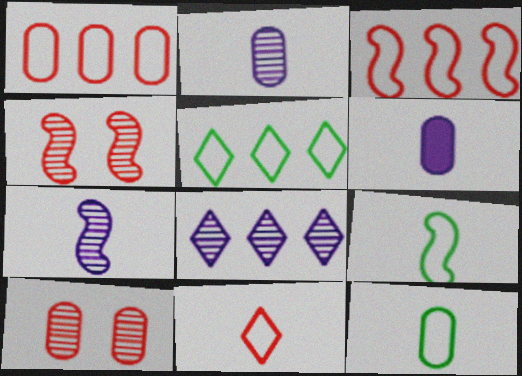[[4, 5, 6]]